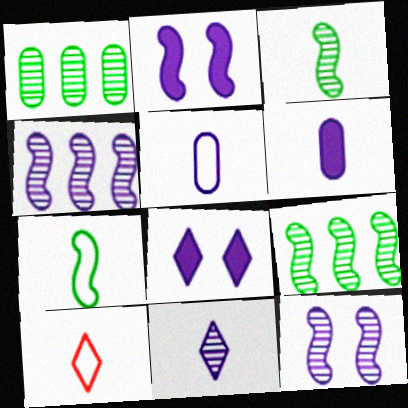[[1, 2, 10], 
[3, 6, 10], 
[4, 5, 8], 
[5, 7, 10]]